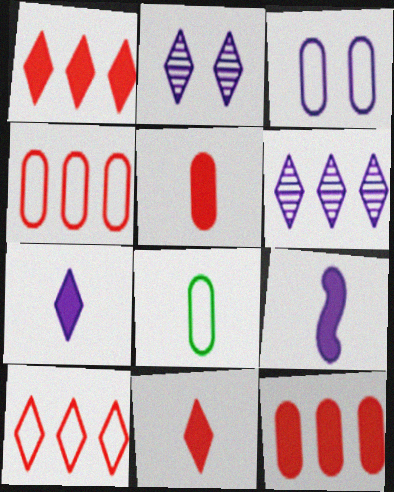[[3, 4, 8], 
[3, 6, 9]]